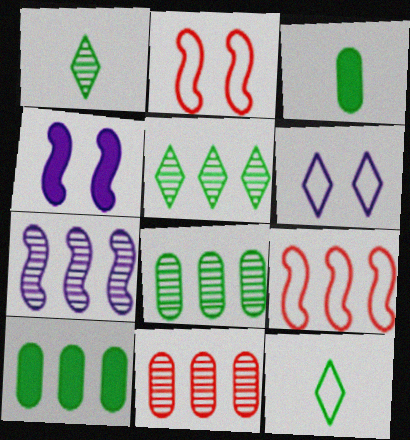[[4, 11, 12], 
[5, 7, 11]]